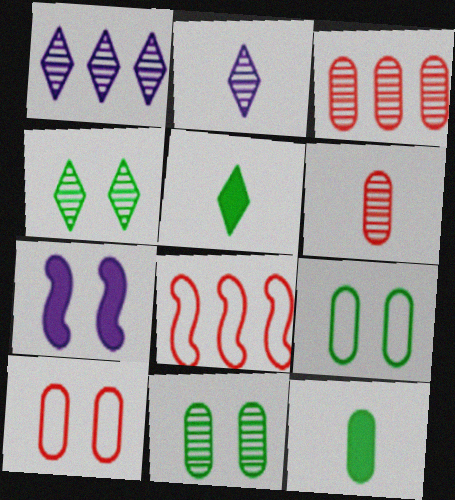[[4, 7, 10]]